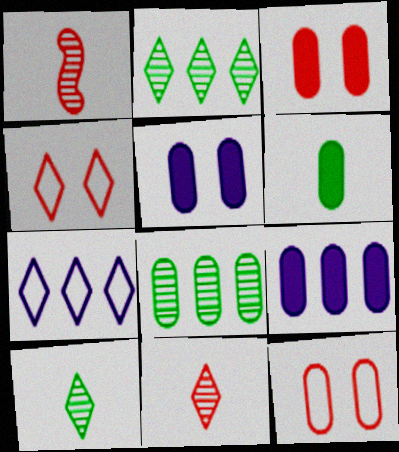[[3, 6, 9]]